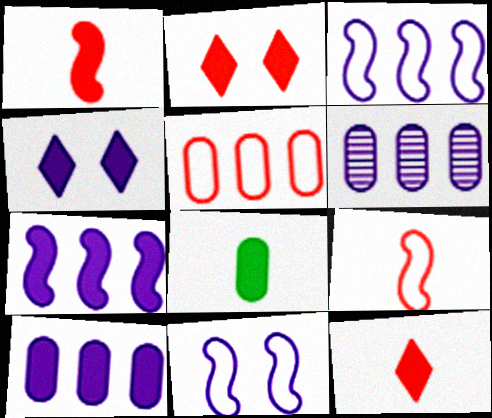[[2, 7, 8]]